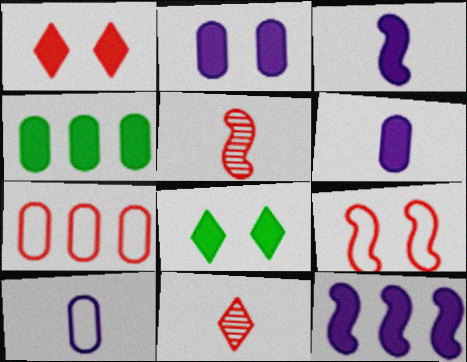[[1, 3, 4], 
[1, 5, 7]]